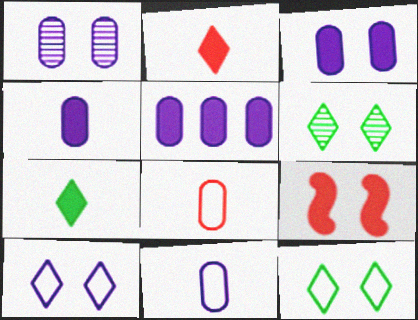[[1, 5, 11], 
[1, 9, 12], 
[3, 4, 5], 
[5, 7, 9]]